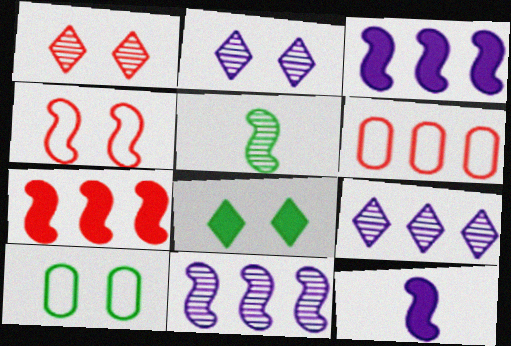[[3, 4, 5]]